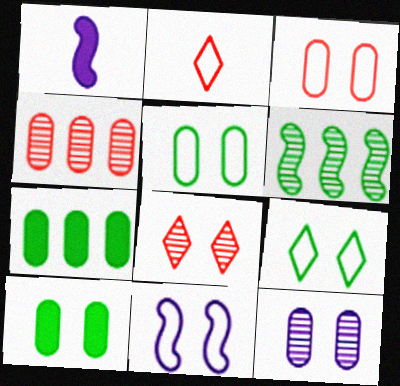[[1, 4, 9], 
[3, 9, 11], 
[3, 10, 12], 
[8, 10, 11]]